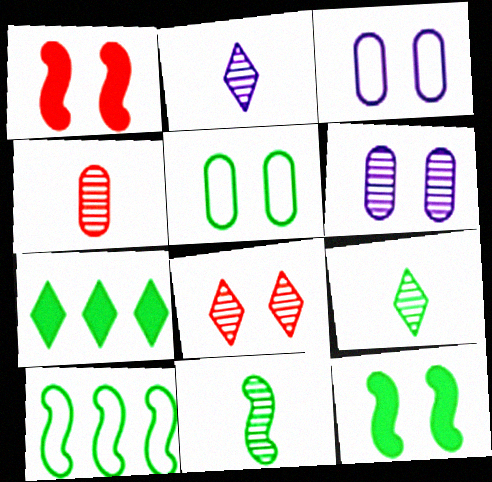[[2, 4, 11], 
[3, 8, 12], 
[5, 7, 11], 
[10, 11, 12]]